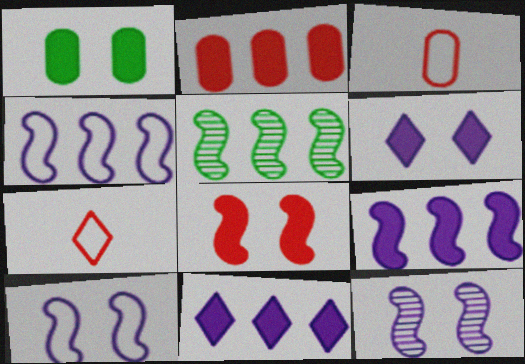[[1, 6, 8], 
[3, 5, 6]]